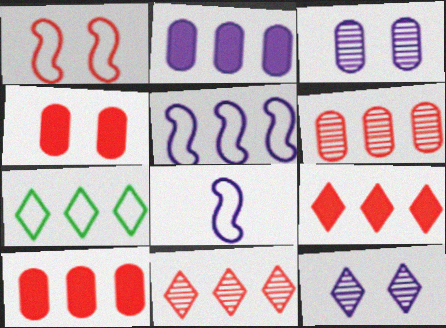[[2, 8, 12]]